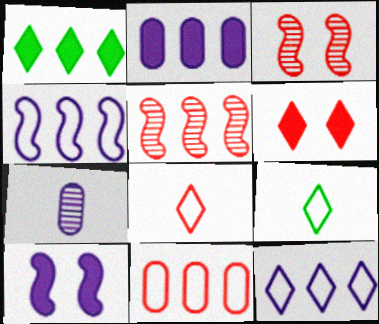[[2, 3, 9], 
[7, 10, 12]]